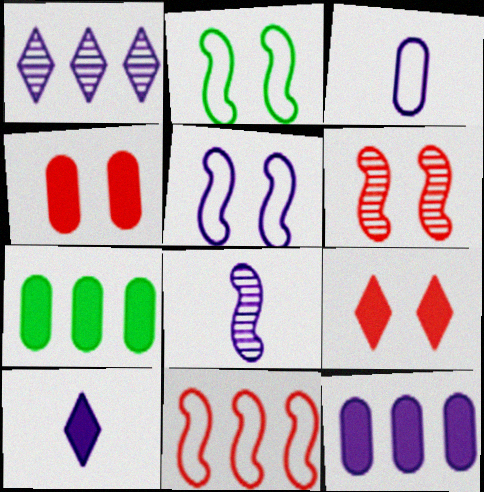[[1, 7, 11], 
[3, 8, 10]]